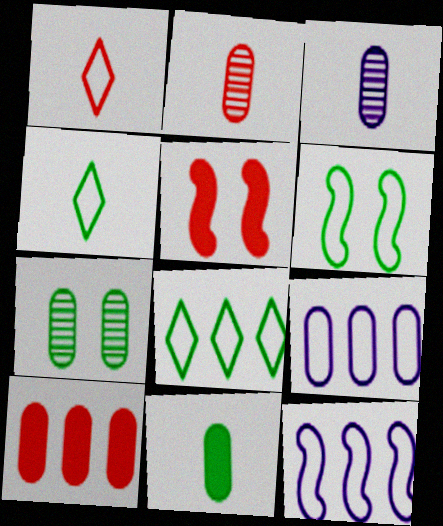[[1, 6, 9], 
[3, 5, 8]]